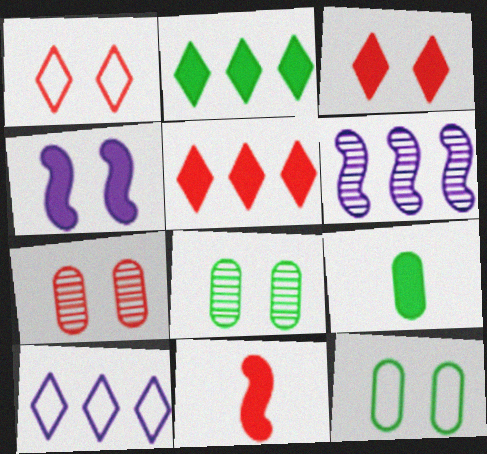[[1, 4, 8], 
[1, 6, 9], 
[4, 5, 9], 
[8, 10, 11]]